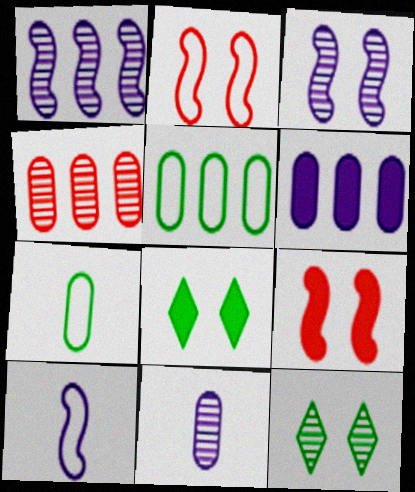[[4, 5, 6], 
[4, 8, 10]]